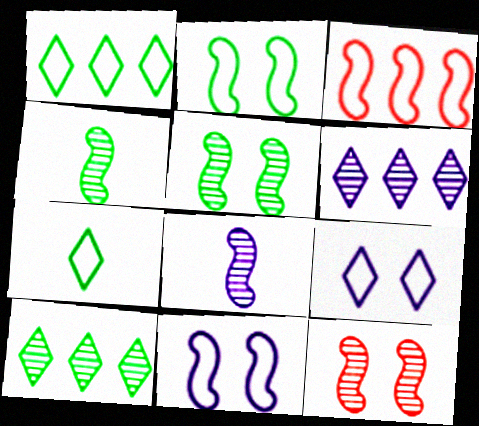[]